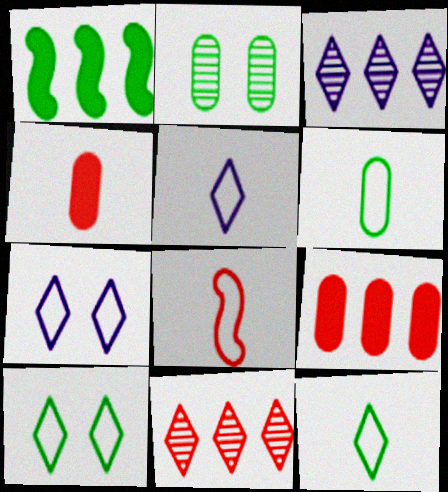[[1, 2, 12], 
[5, 6, 8]]